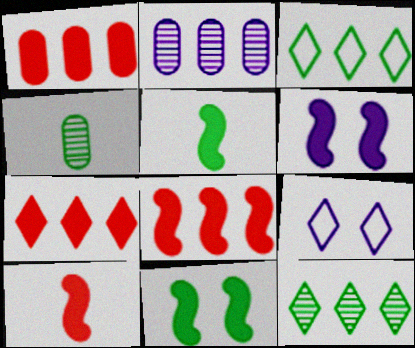[[1, 7, 8], 
[2, 3, 8], 
[3, 4, 11], 
[4, 8, 9], 
[5, 6, 8]]